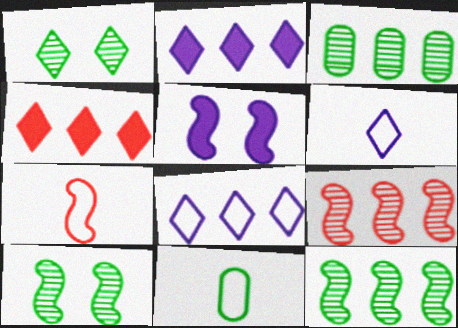[[1, 4, 6], 
[5, 7, 12], 
[6, 7, 11]]